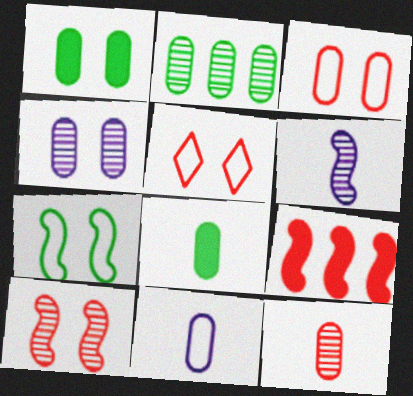[[1, 3, 4], 
[2, 4, 12], 
[5, 9, 12], 
[6, 7, 9], 
[8, 11, 12]]